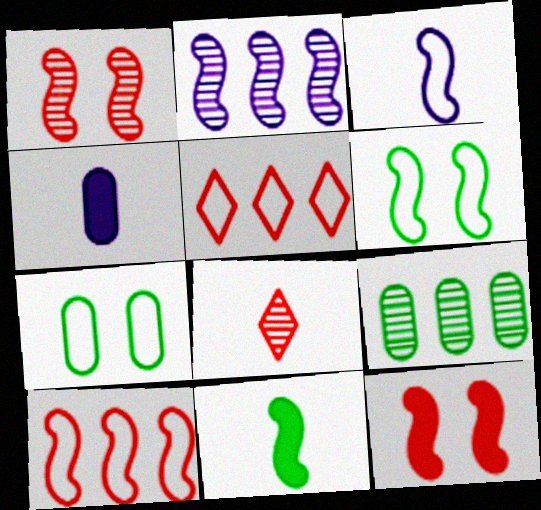[[3, 5, 7], 
[3, 6, 10]]